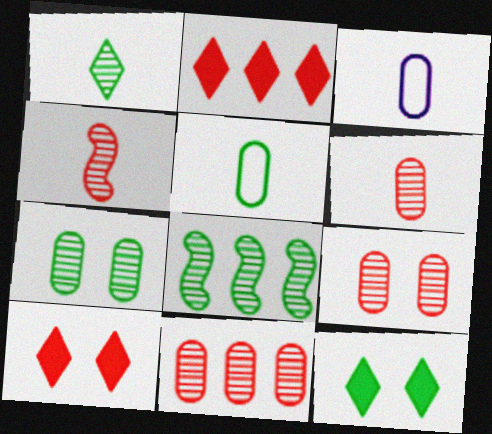[[1, 7, 8], 
[3, 8, 10], 
[5, 8, 12], 
[6, 9, 11]]